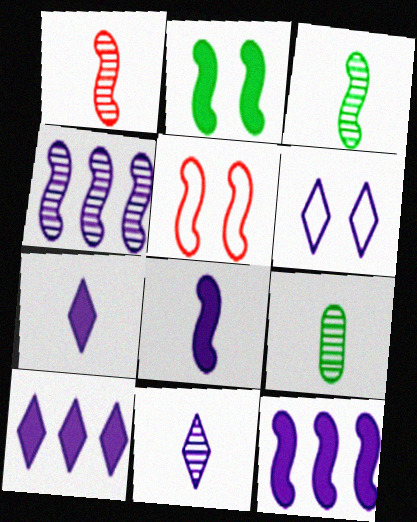[[1, 9, 11], 
[3, 5, 12], 
[5, 9, 10], 
[6, 10, 11]]